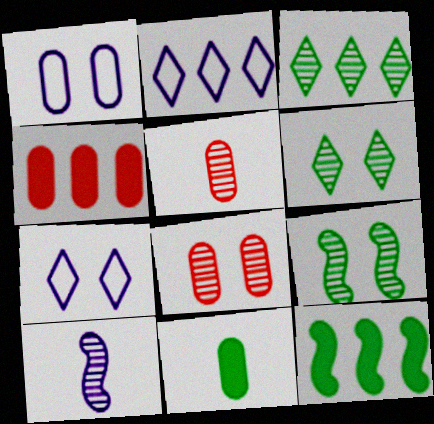[[3, 8, 10], 
[5, 7, 12]]